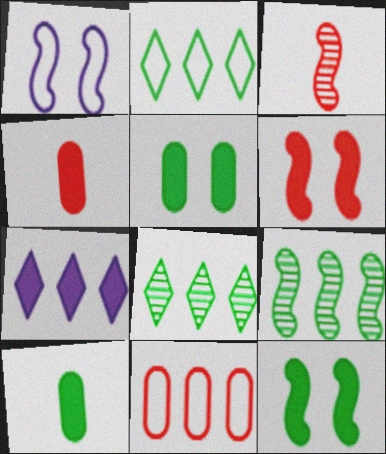[[1, 4, 8], 
[4, 7, 12], 
[6, 7, 10], 
[7, 9, 11]]